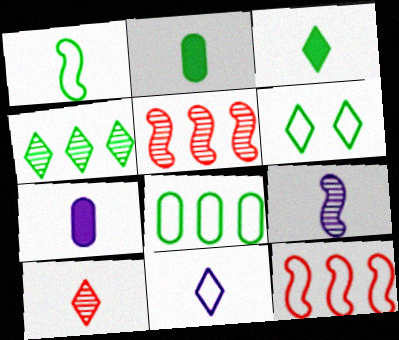[[1, 6, 8], 
[1, 7, 10], 
[3, 4, 6], 
[3, 10, 11], 
[5, 6, 7], 
[7, 9, 11]]